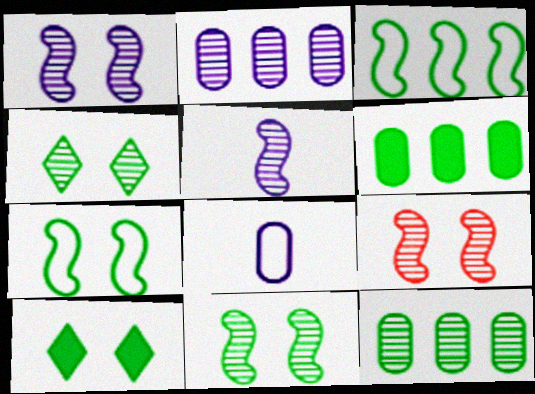[[1, 9, 11]]